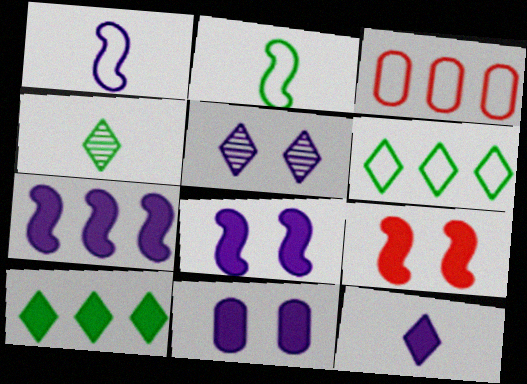[[3, 4, 8], 
[7, 11, 12]]